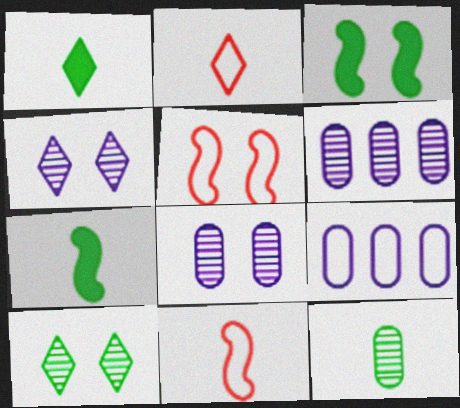[[1, 5, 6], 
[2, 3, 6]]